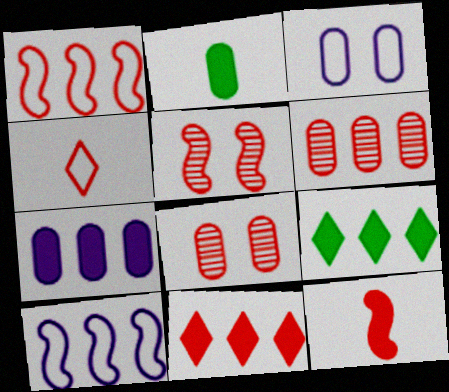[[1, 5, 12], 
[1, 6, 11], 
[2, 3, 6], 
[6, 9, 10]]